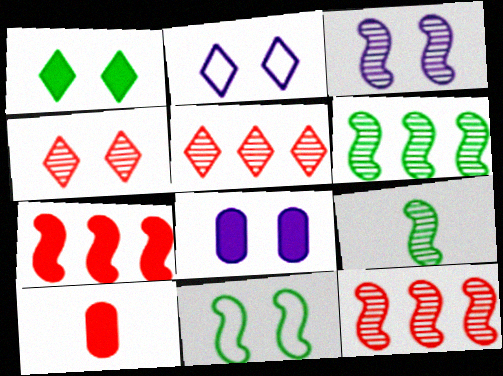[[1, 2, 4], 
[2, 3, 8], 
[2, 6, 10], 
[3, 9, 12], 
[4, 8, 11]]